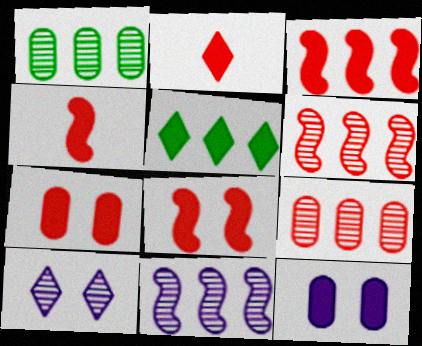[[2, 3, 7], 
[3, 4, 8], 
[4, 5, 12]]